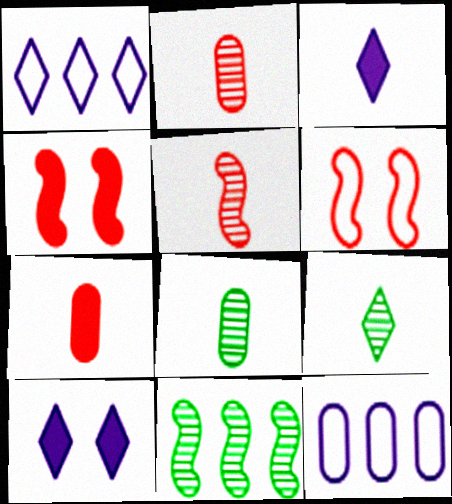[[1, 4, 8], 
[4, 9, 12]]